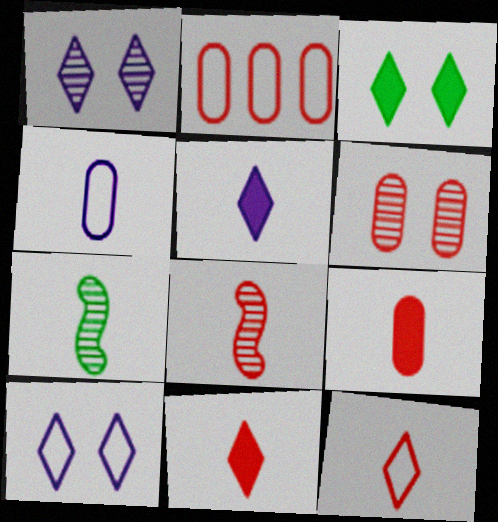[[2, 6, 9], 
[4, 7, 11], 
[8, 9, 12]]